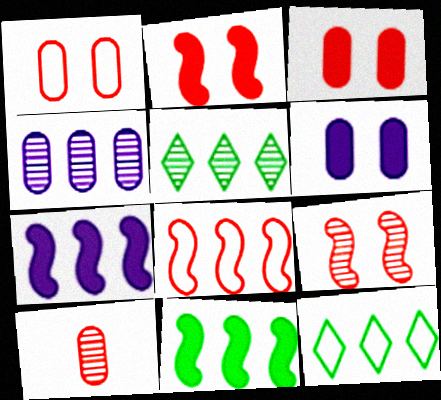[]